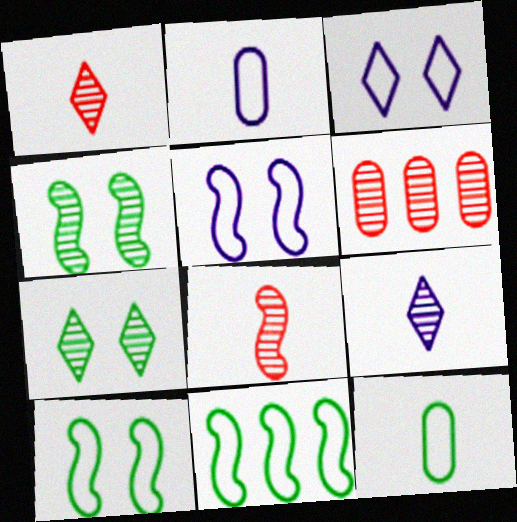[[4, 6, 9]]